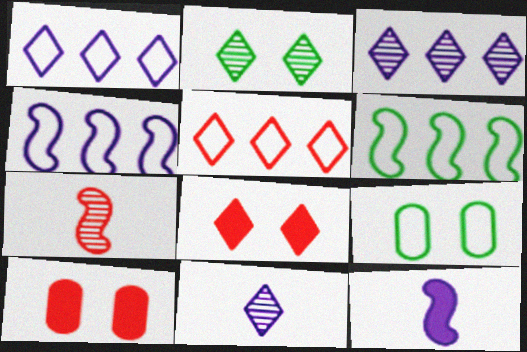[[5, 7, 10], 
[6, 10, 11]]